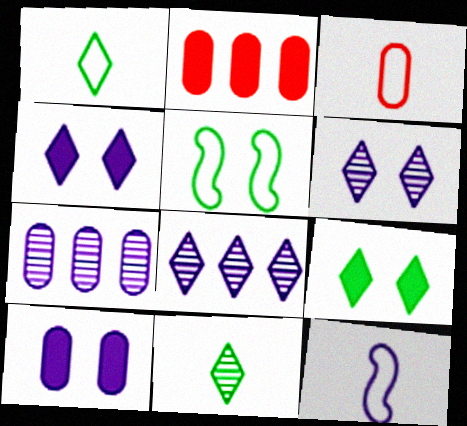[[1, 3, 12], 
[4, 7, 12], 
[8, 10, 12]]